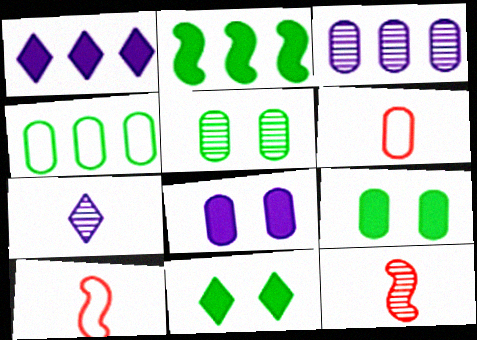[[1, 5, 10], 
[3, 6, 9], 
[3, 10, 11]]